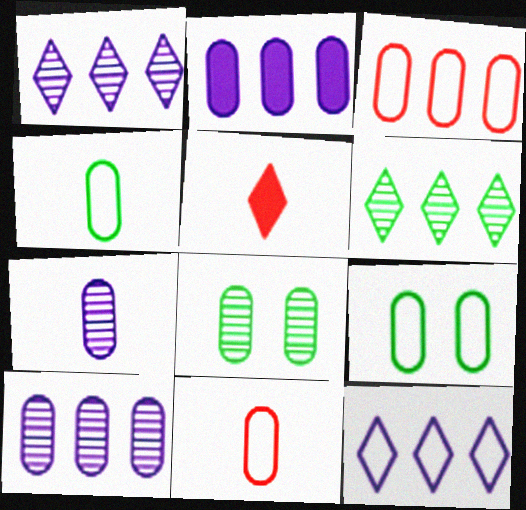[[2, 8, 11]]